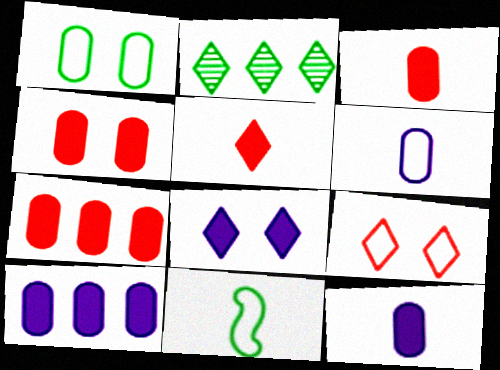[[3, 4, 7]]